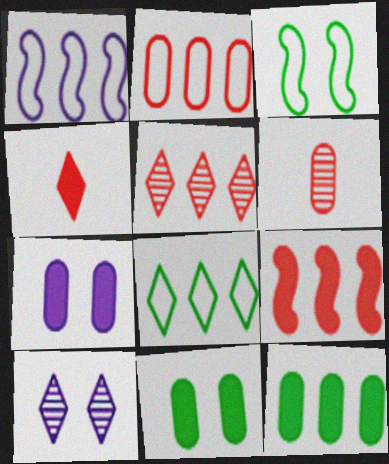[[1, 2, 8], 
[1, 5, 12], 
[2, 5, 9], 
[4, 8, 10]]